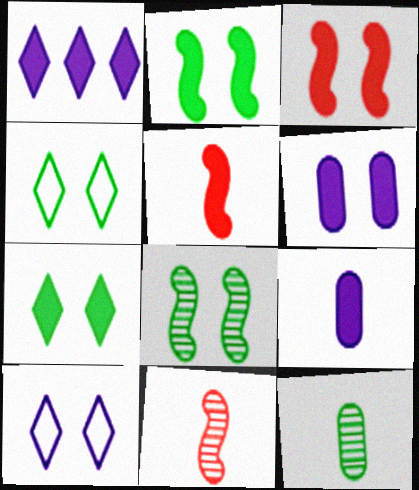[[3, 6, 7]]